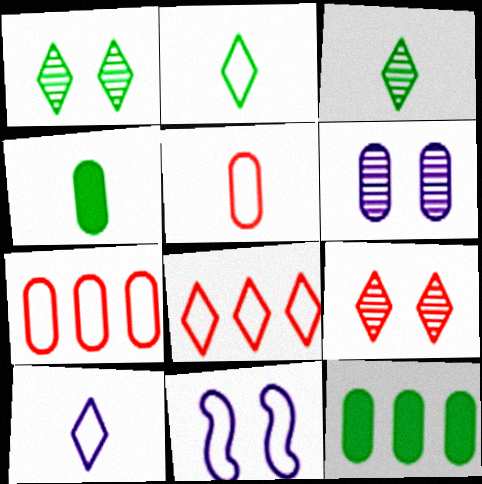[[2, 7, 11], 
[4, 6, 7], 
[5, 6, 12]]